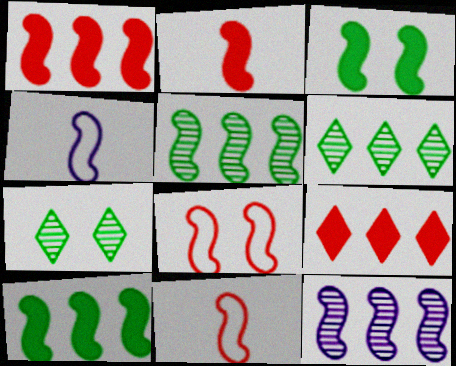[[3, 11, 12]]